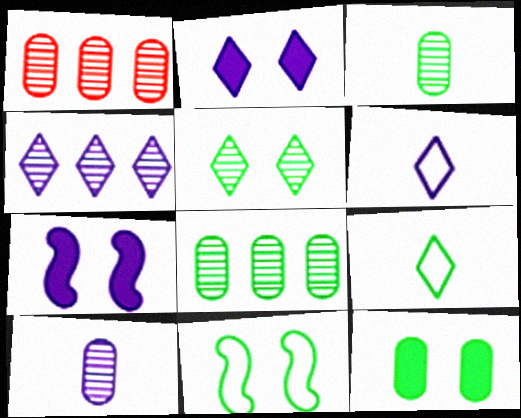[[1, 7, 9], 
[2, 4, 6], 
[5, 11, 12]]